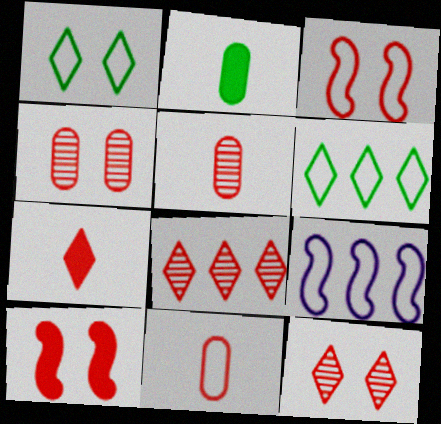[[1, 9, 11], 
[2, 9, 12], 
[8, 10, 11]]